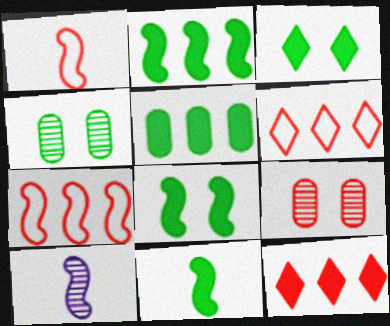[[1, 9, 12], 
[1, 10, 11], 
[2, 8, 11], 
[3, 5, 11], 
[7, 8, 10]]